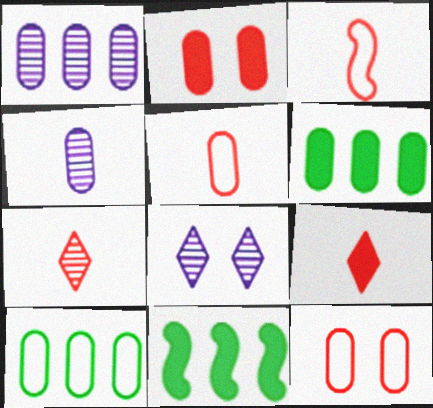[[2, 4, 10], 
[3, 6, 8], 
[4, 6, 12], 
[5, 8, 11]]